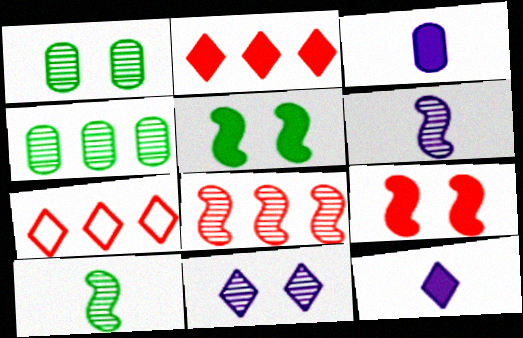[[2, 3, 5]]